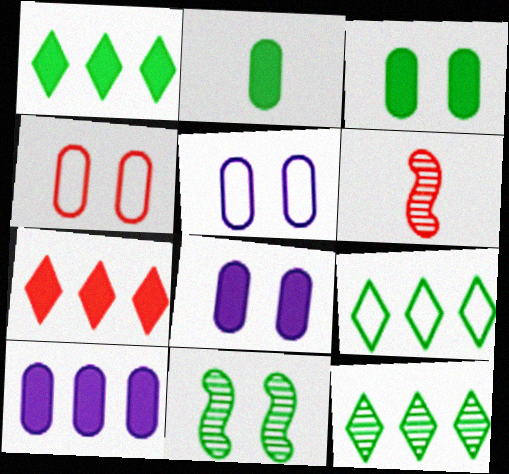[[1, 5, 6], 
[1, 9, 12], 
[2, 9, 11], 
[4, 6, 7], 
[6, 8, 9]]